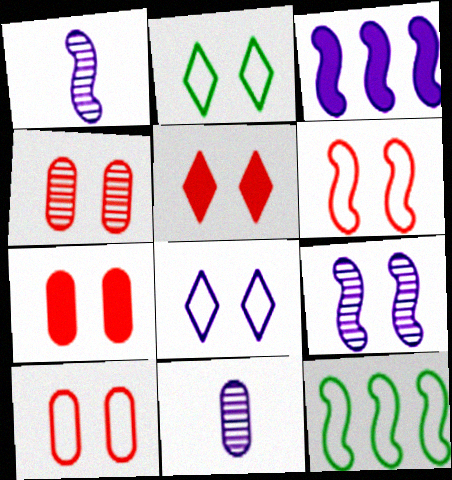[[2, 7, 9], 
[3, 8, 11], 
[4, 5, 6], 
[4, 7, 10], 
[5, 11, 12]]